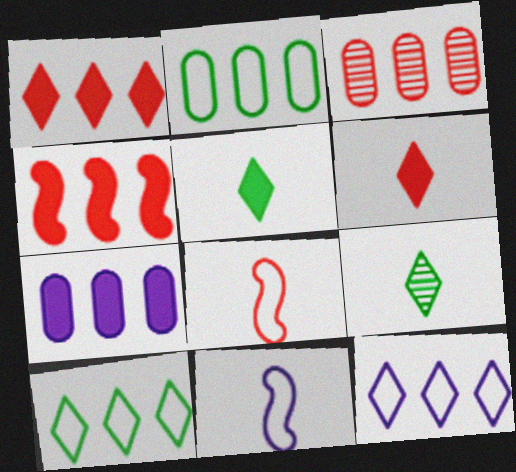[[2, 3, 7]]